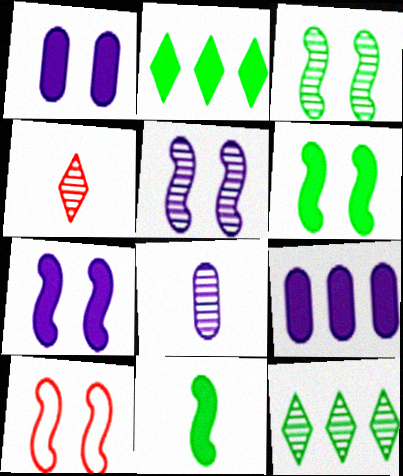[[2, 8, 10], 
[3, 7, 10], 
[5, 6, 10]]